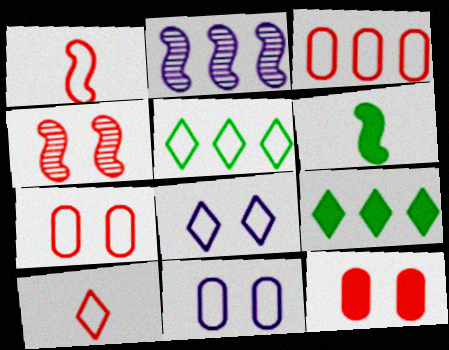[[1, 5, 11], 
[2, 3, 9], 
[5, 8, 10]]